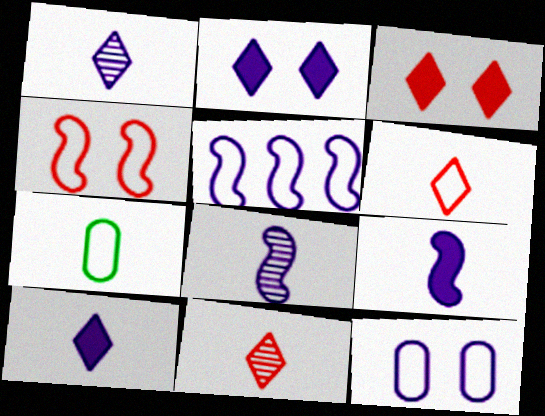[[7, 9, 11]]